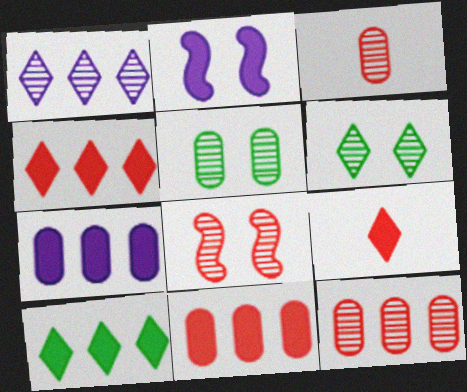[]